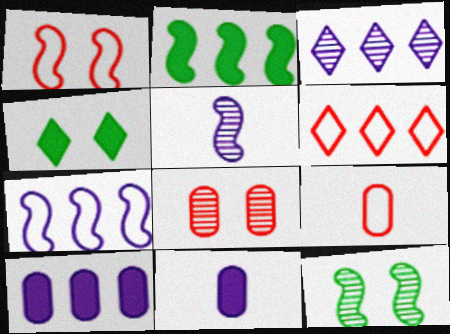[[1, 2, 5], 
[1, 6, 9], 
[3, 7, 10], 
[6, 11, 12]]